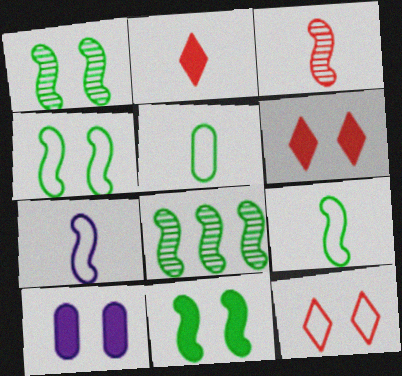[[1, 4, 11], 
[1, 10, 12], 
[6, 10, 11], 
[8, 9, 11]]